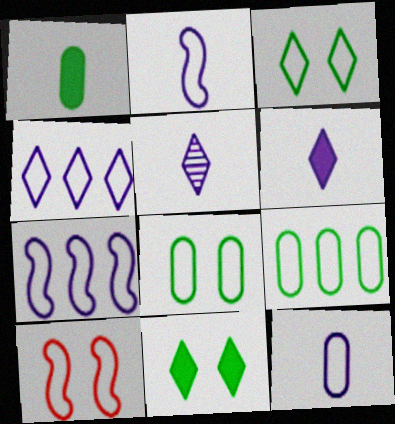[]